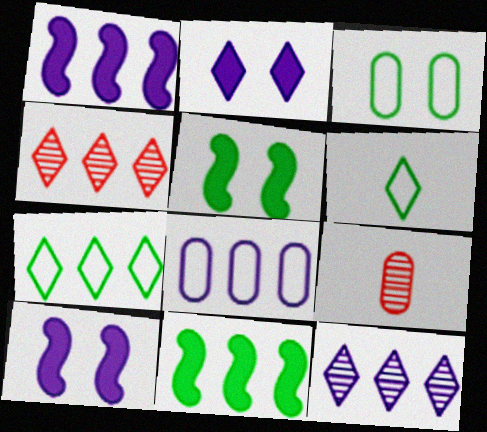[[1, 8, 12], 
[2, 4, 6], 
[4, 8, 11], 
[7, 9, 10]]